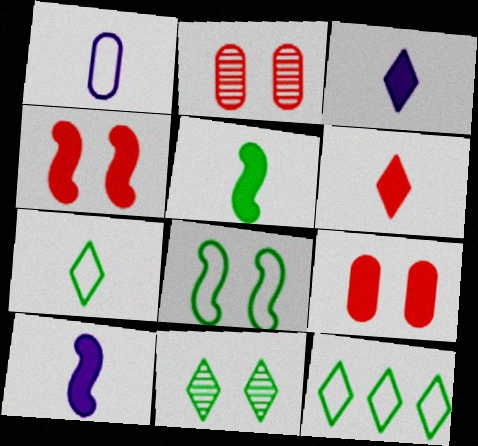[[2, 10, 12]]